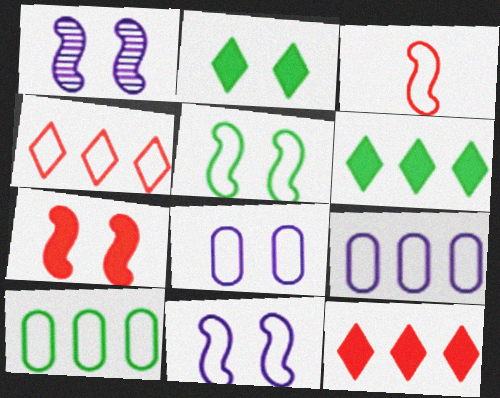[[1, 5, 7]]